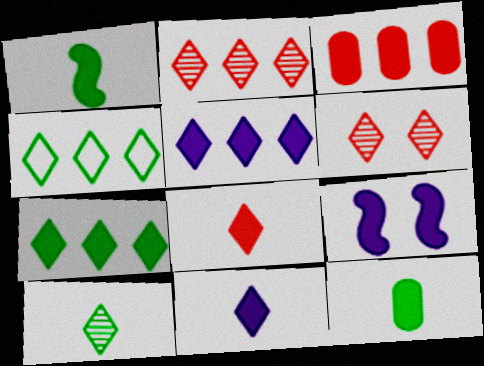[[2, 4, 5], 
[4, 6, 11]]